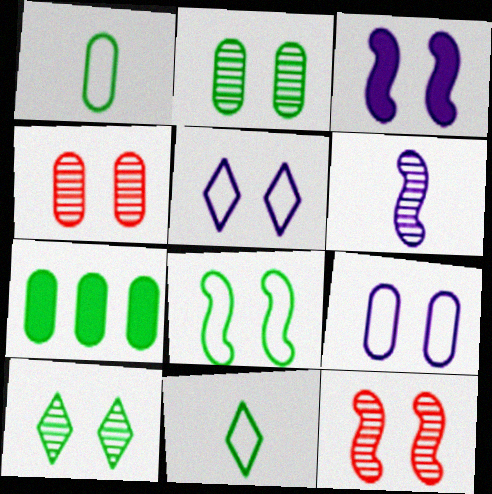[[1, 2, 7], 
[3, 8, 12]]